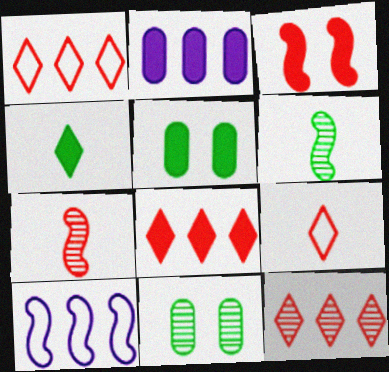[[1, 8, 12], 
[2, 3, 4], 
[3, 6, 10]]